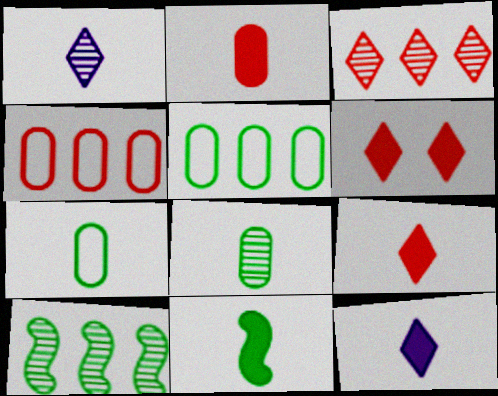[[2, 11, 12]]